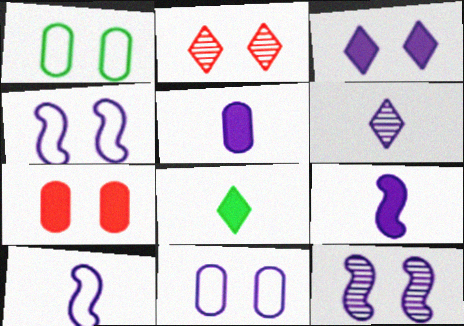[[3, 11, 12], 
[5, 6, 10]]